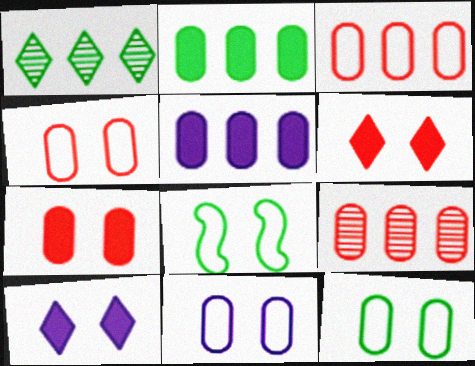[[4, 11, 12]]